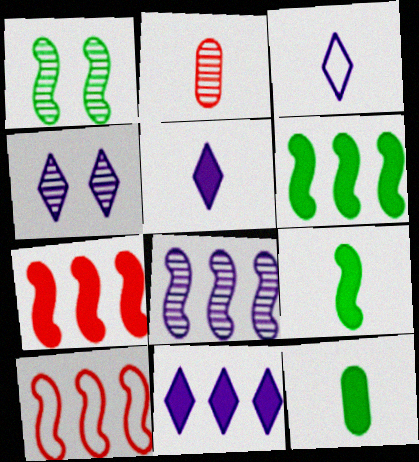[[2, 3, 9], 
[3, 4, 11], 
[4, 10, 12], 
[6, 8, 10]]